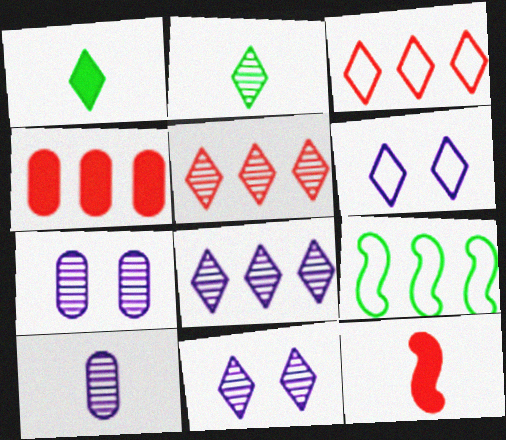[[1, 3, 11], 
[1, 5, 6], 
[2, 5, 11], 
[4, 8, 9]]